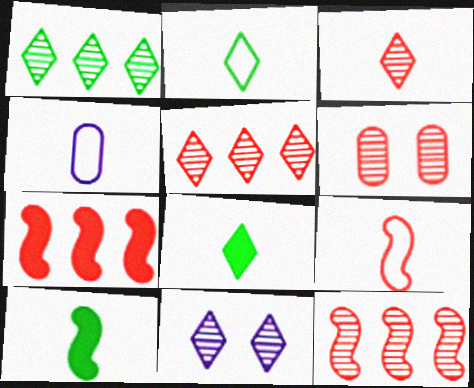[[1, 3, 11], 
[2, 4, 9], 
[3, 4, 10], 
[3, 6, 12]]